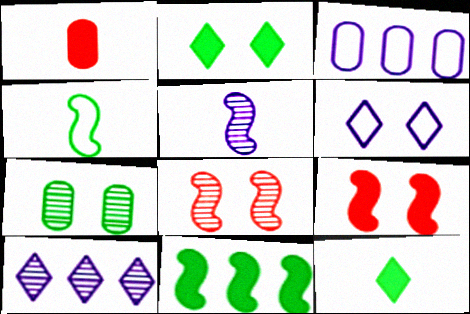[[1, 3, 7], 
[3, 8, 12], 
[6, 7, 9]]